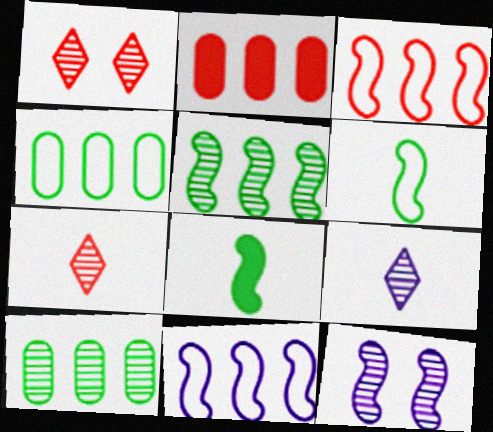[[3, 8, 12], 
[7, 10, 12]]